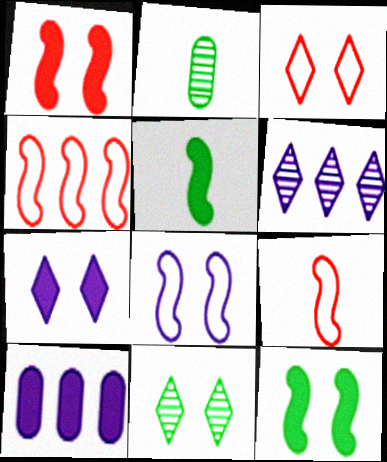[[2, 4, 7], 
[3, 7, 11], 
[9, 10, 11]]